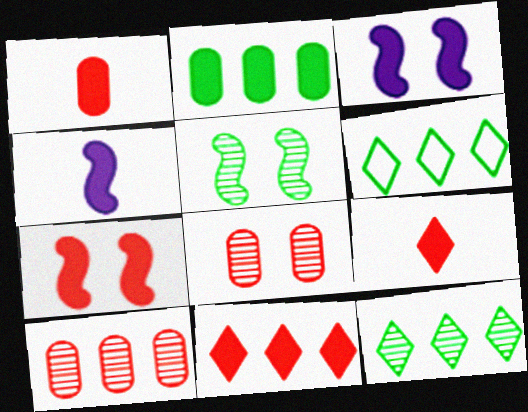[[1, 7, 11], 
[2, 3, 9], 
[4, 6, 8]]